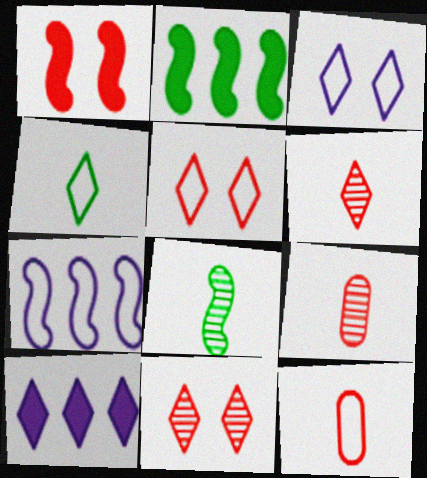[[1, 7, 8], 
[2, 3, 9], 
[4, 10, 11]]